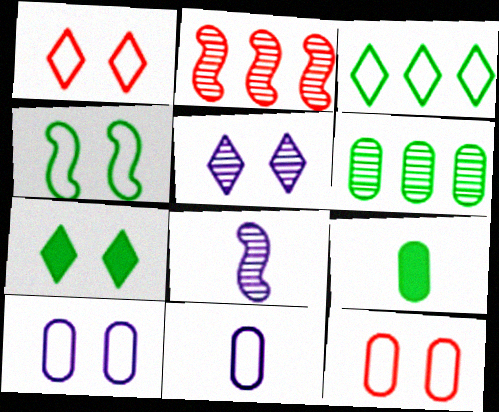[[1, 4, 10], 
[1, 5, 7], 
[2, 7, 11]]